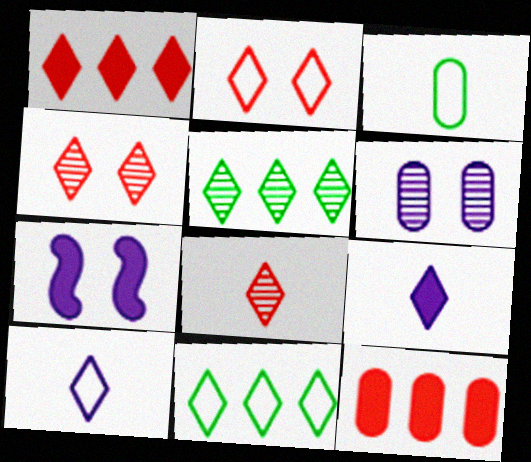[[1, 2, 8], 
[2, 5, 9], 
[2, 10, 11], 
[3, 6, 12], 
[4, 9, 11]]